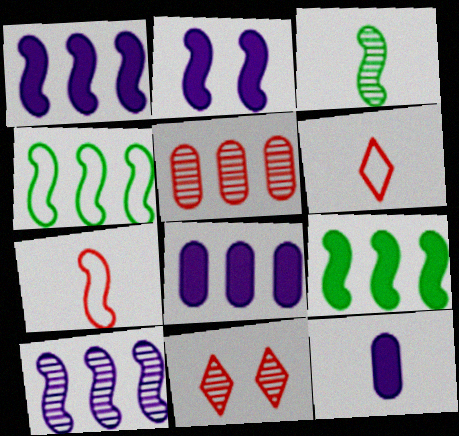[[3, 6, 12], 
[4, 11, 12]]